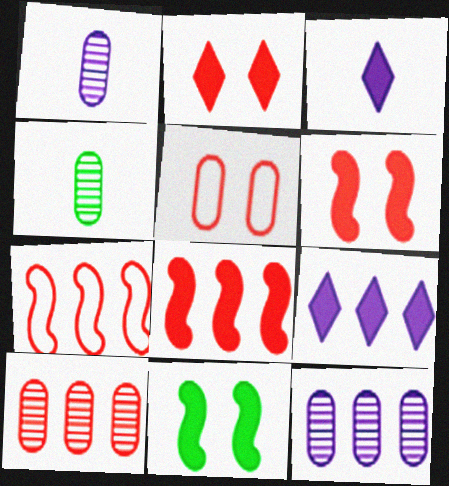[]